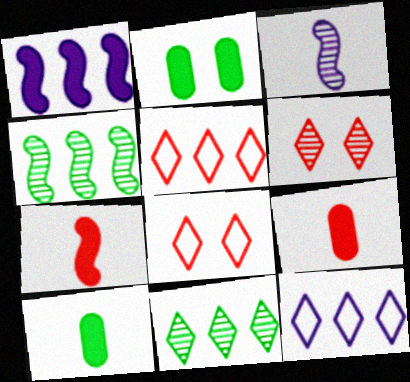[[2, 3, 5]]